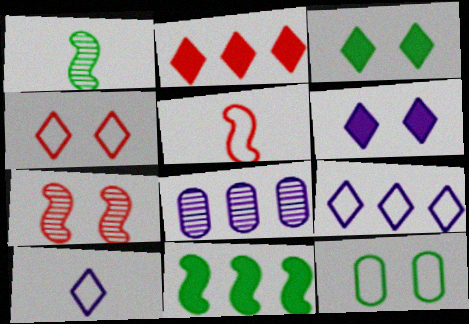[[3, 5, 8], 
[5, 9, 12], 
[6, 7, 12]]